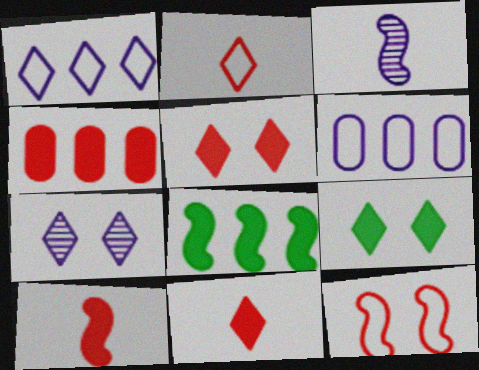[[3, 8, 12], 
[4, 5, 10]]